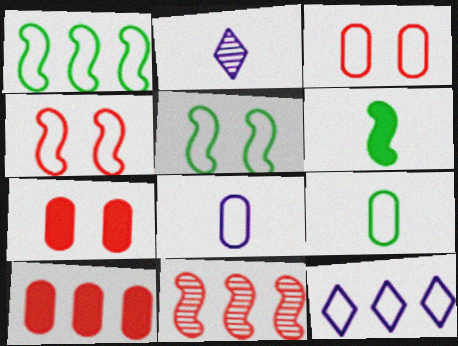[[1, 2, 7], 
[2, 5, 10], 
[4, 9, 12]]